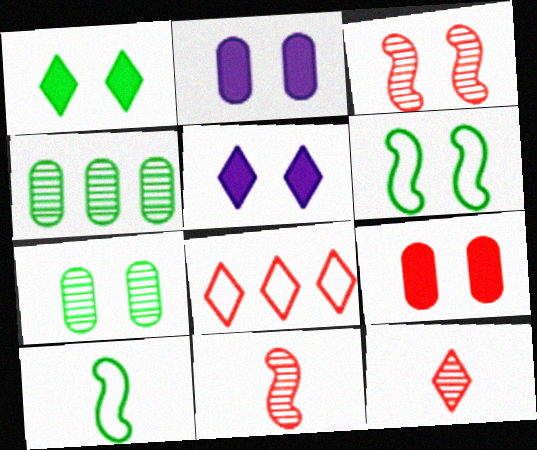[[1, 4, 10], 
[1, 6, 7], 
[8, 9, 11]]